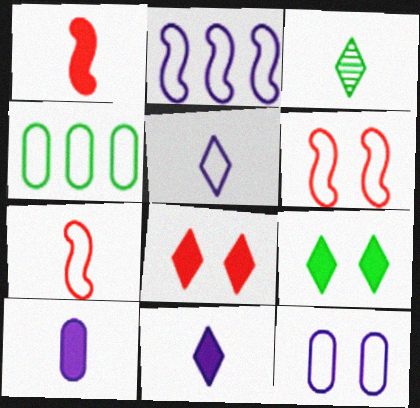[[2, 5, 12], 
[3, 7, 10], 
[4, 5, 6]]